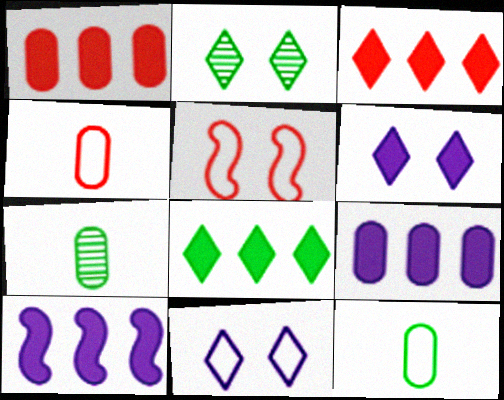[[1, 8, 10], 
[2, 4, 10]]